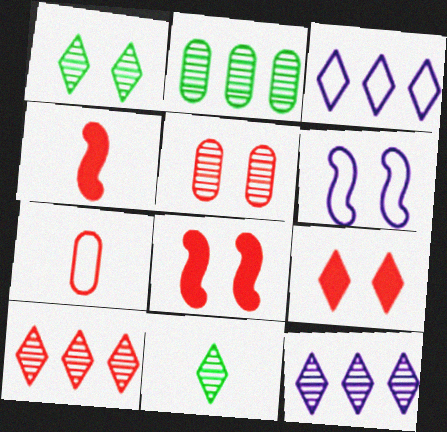[[3, 9, 11], 
[7, 8, 10]]